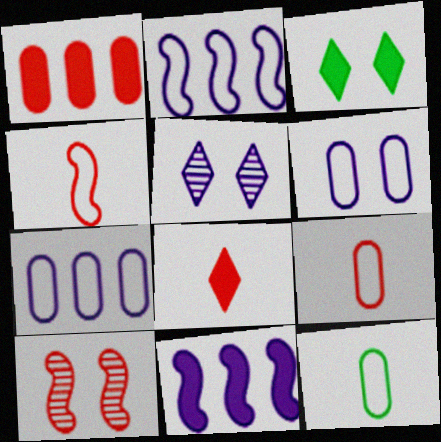[[3, 6, 10]]